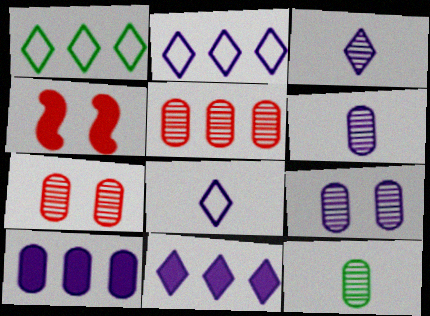[[1, 4, 6], 
[2, 4, 12], 
[5, 9, 12]]